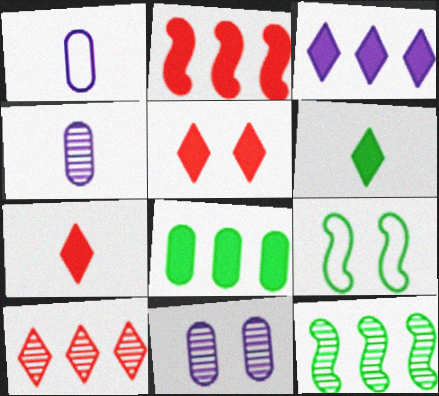[[1, 5, 12], 
[2, 3, 8], 
[3, 5, 6], 
[5, 9, 11]]